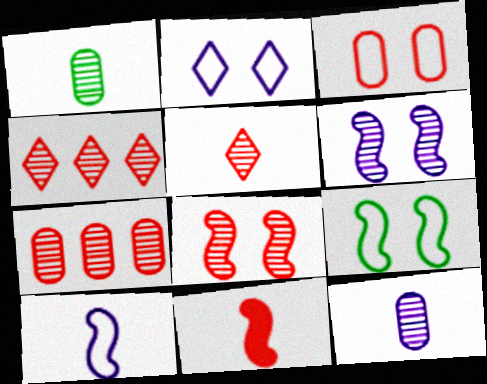[[1, 4, 6], 
[2, 3, 9], 
[3, 4, 11], 
[5, 7, 8]]